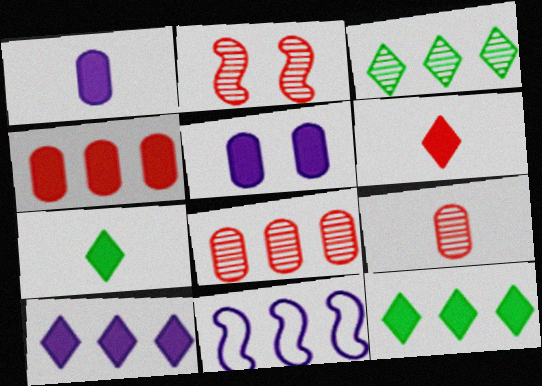[[3, 4, 11], 
[8, 11, 12]]